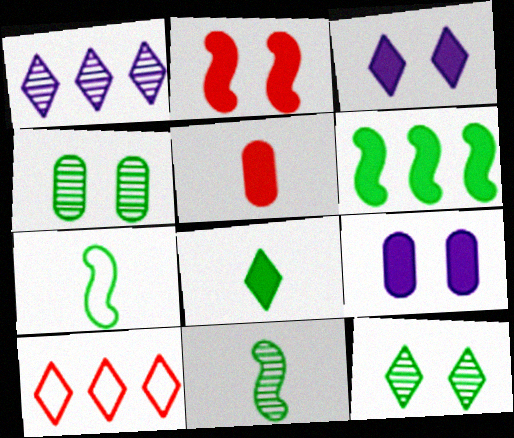[[3, 5, 6], 
[9, 10, 11]]